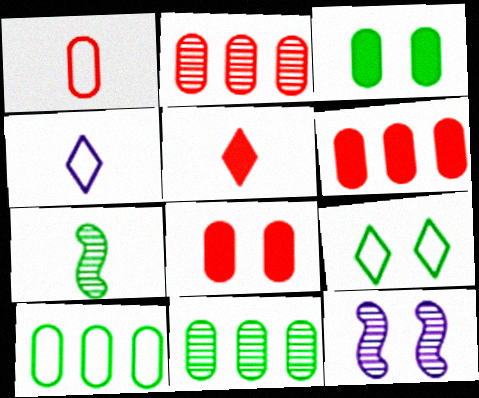[[1, 2, 8], 
[5, 10, 12], 
[8, 9, 12]]